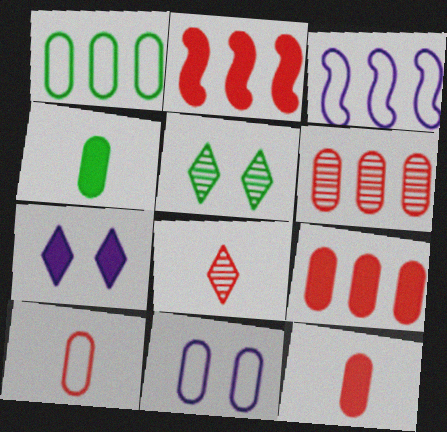[[1, 10, 11], 
[2, 4, 7], 
[3, 5, 12], 
[4, 6, 11]]